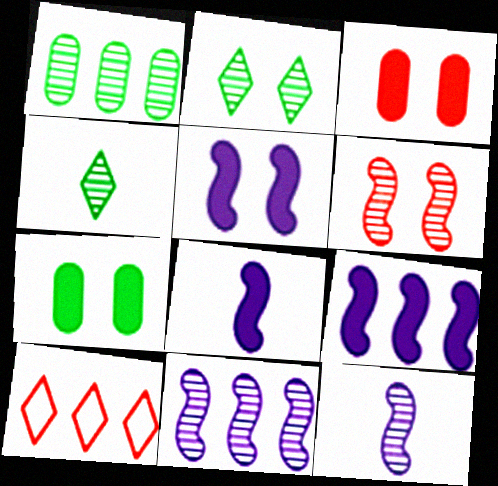[[1, 9, 10], 
[5, 8, 9], 
[7, 10, 12]]